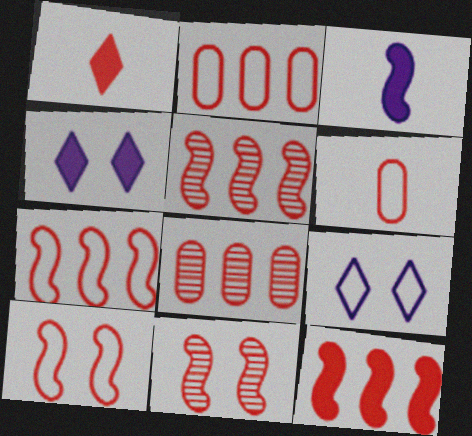[[1, 2, 11], 
[1, 8, 10], 
[5, 7, 12]]